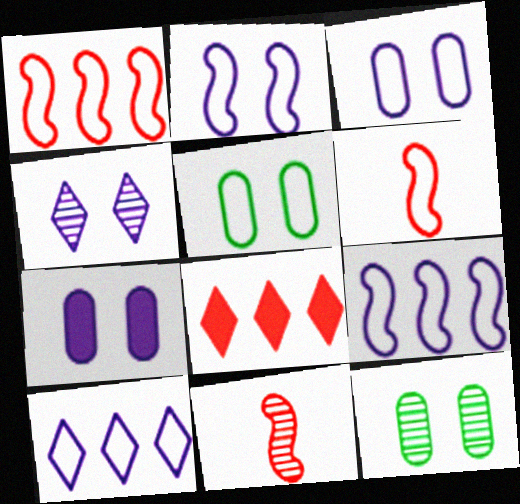[[2, 4, 7], 
[5, 6, 10]]